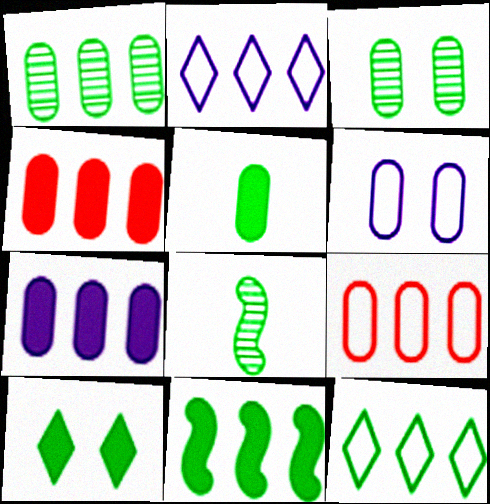[[1, 7, 9], 
[1, 11, 12], 
[5, 10, 11]]